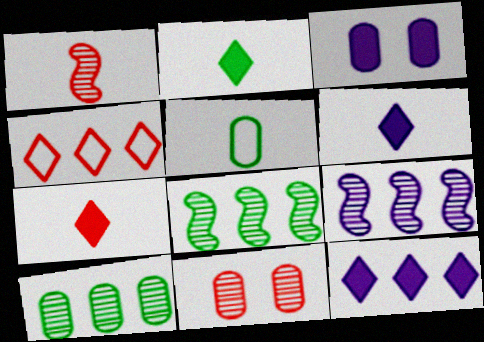[[1, 5, 6], 
[2, 6, 7]]